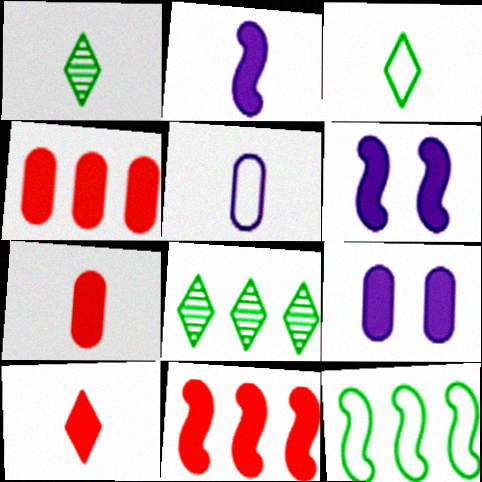[]